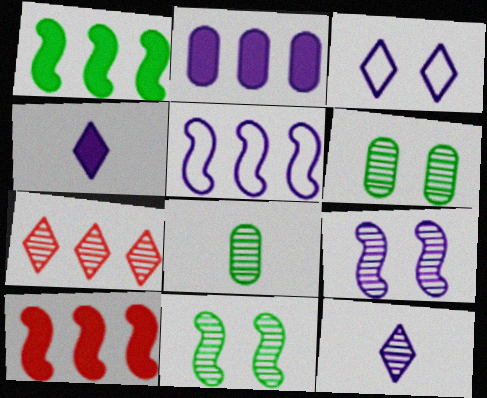[[3, 8, 10], 
[7, 8, 9]]